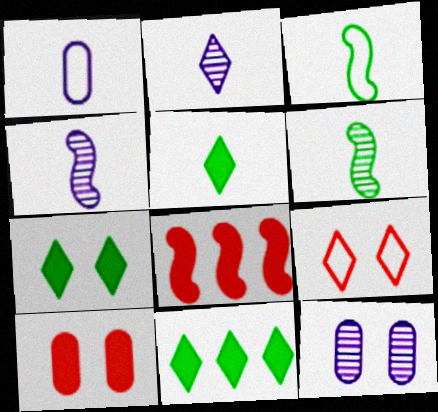[[2, 9, 11], 
[5, 7, 11]]